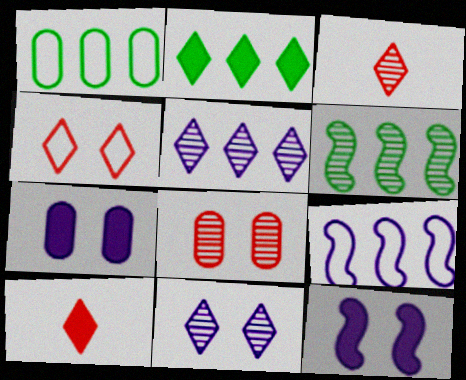[[1, 2, 6], 
[1, 3, 12]]